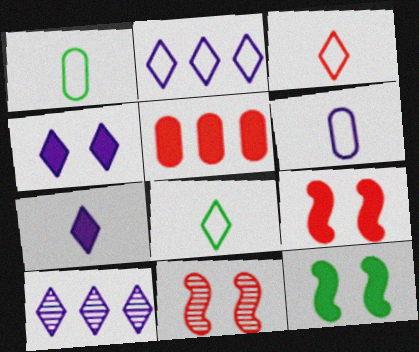[[1, 9, 10], 
[3, 5, 11], 
[5, 7, 12]]